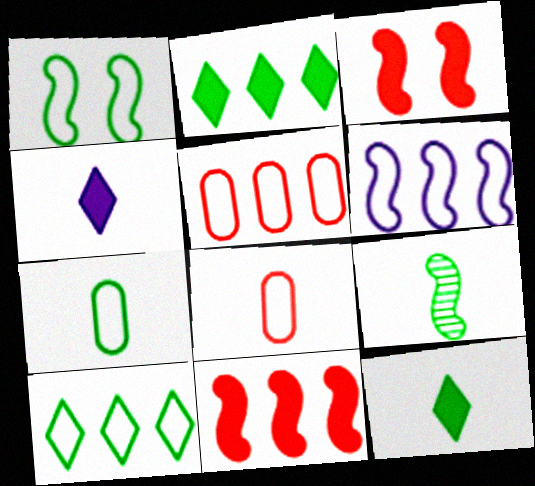[[1, 7, 10], 
[3, 6, 9], 
[4, 8, 9], 
[5, 6, 10], 
[7, 9, 12]]